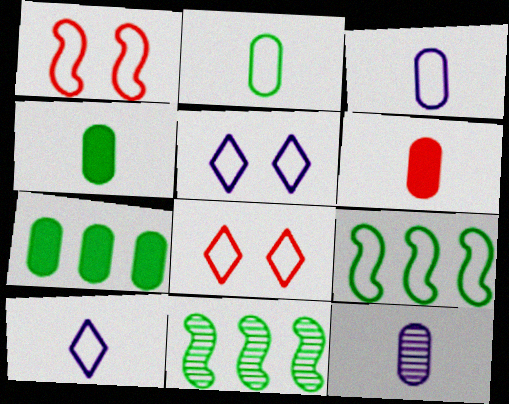[[2, 6, 12], 
[3, 8, 9], 
[5, 6, 11]]